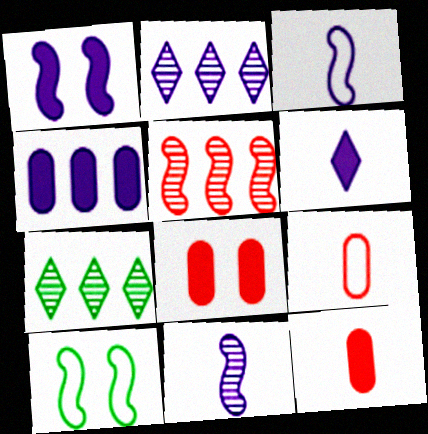[[1, 4, 6], 
[1, 7, 9], 
[2, 10, 12], 
[3, 7, 8]]